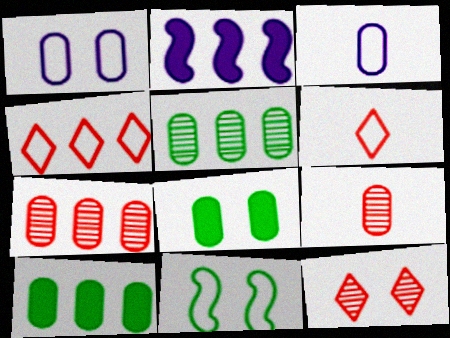[[1, 9, 10], 
[2, 4, 5], 
[3, 4, 11], 
[3, 7, 8]]